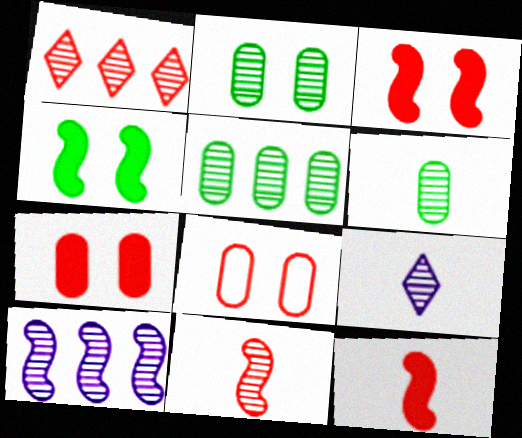[[1, 5, 10], 
[1, 8, 12], 
[2, 5, 6], 
[6, 9, 11]]